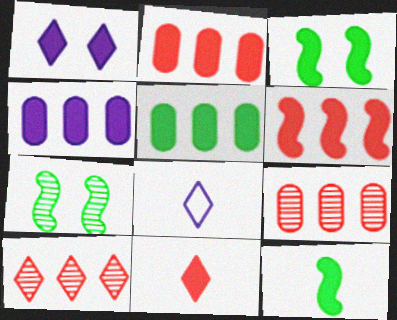[[1, 2, 12], 
[2, 4, 5], 
[2, 7, 8], 
[3, 4, 11], 
[3, 8, 9]]